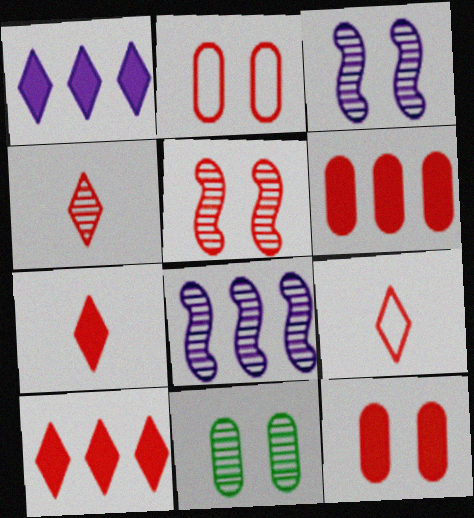[[4, 7, 9], 
[4, 8, 11], 
[5, 6, 9]]